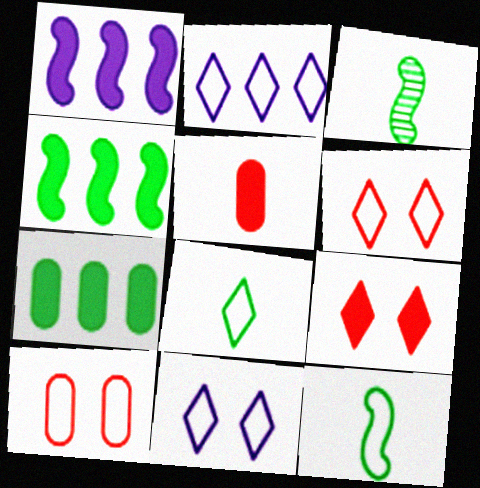[[2, 6, 8], 
[2, 10, 12]]